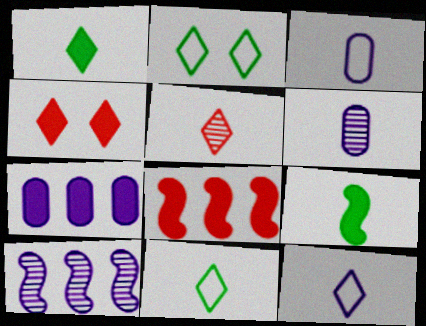[[1, 5, 12], 
[2, 6, 8], 
[3, 5, 9], 
[4, 7, 9]]